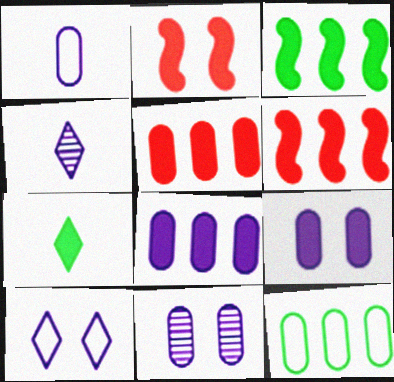[[1, 8, 11], 
[2, 4, 12], 
[2, 7, 8], 
[6, 7, 9]]